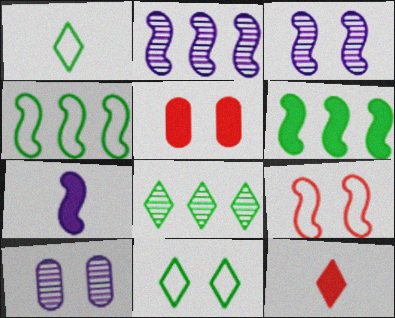[[1, 2, 5], 
[3, 5, 11], 
[4, 10, 12]]